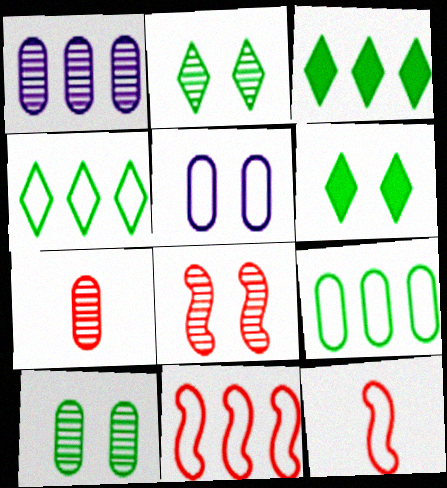[[1, 3, 11], 
[1, 6, 12], 
[1, 7, 10], 
[4, 5, 12], 
[5, 6, 8]]